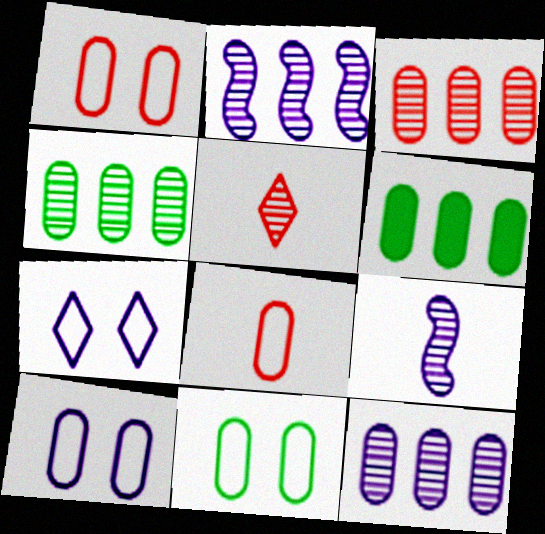[[1, 10, 11], 
[3, 4, 12]]